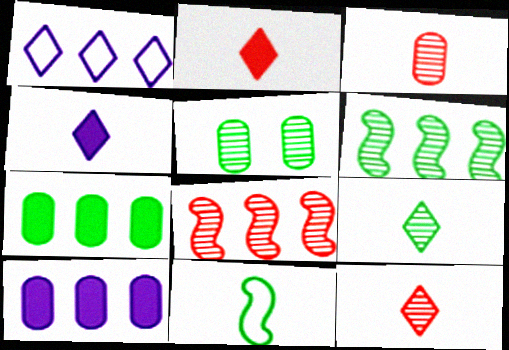[[1, 7, 8], 
[3, 4, 11], 
[5, 6, 9]]